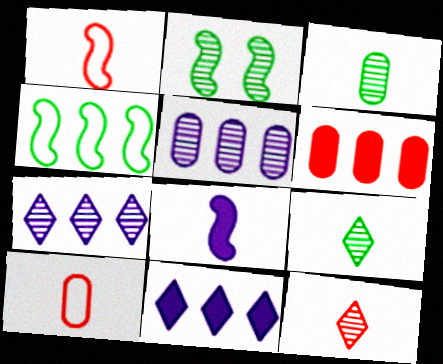[[2, 5, 12], 
[2, 10, 11], 
[4, 6, 7], 
[8, 9, 10]]